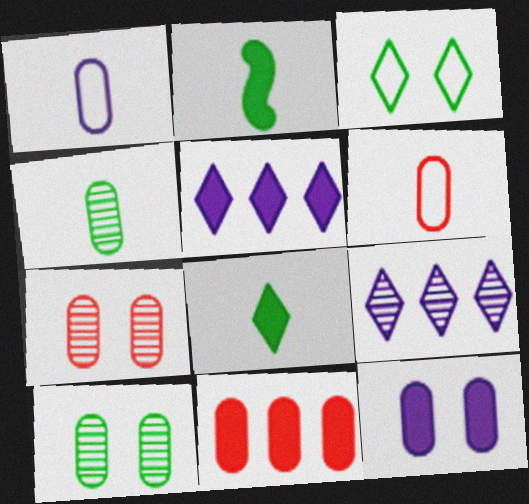[[1, 10, 11], 
[6, 7, 11]]